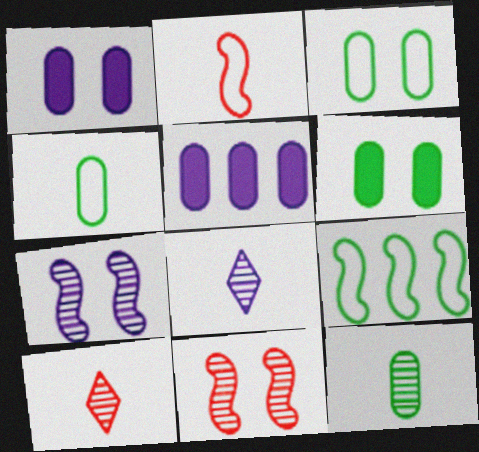[[1, 9, 10]]